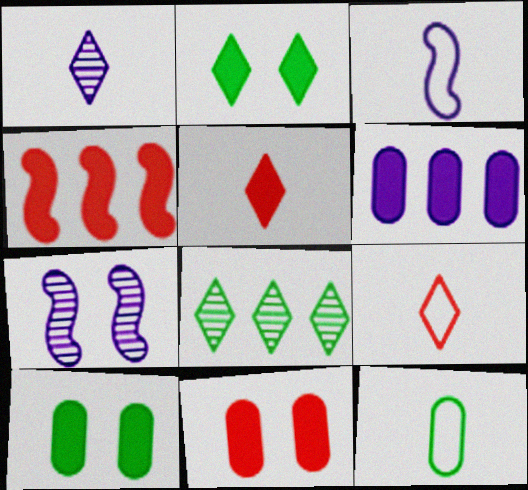[[3, 8, 11], 
[3, 9, 12], 
[4, 5, 11]]